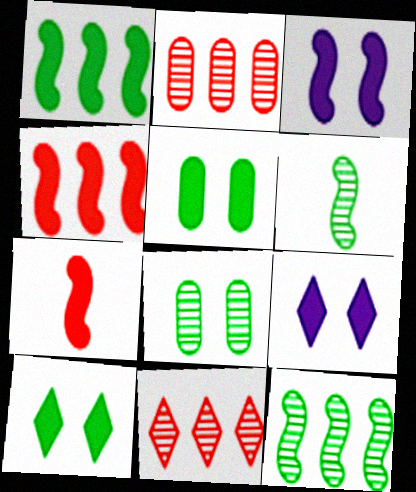[[1, 3, 7]]